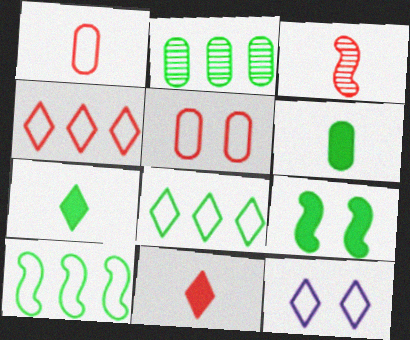[[1, 3, 11], 
[1, 10, 12]]